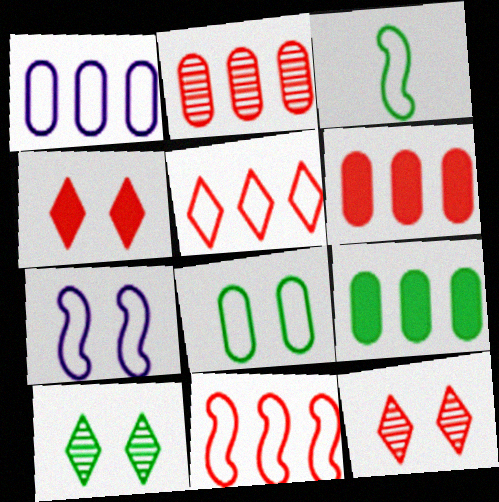[[1, 2, 9], 
[3, 7, 11], 
[3, 9, 10]]